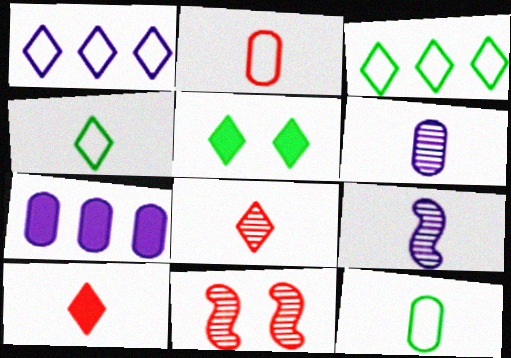[[1, 5, 8], 
[4, 7, 11], 
[9, 10, 12]]